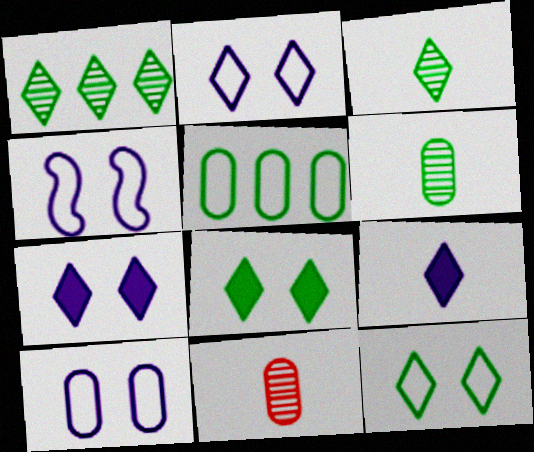[[2, 4, 10]]